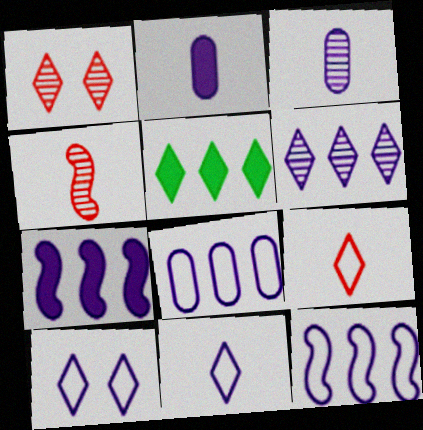[[1, 5, 11], 
[3, 7, 10], 
[6, 7, 8]]